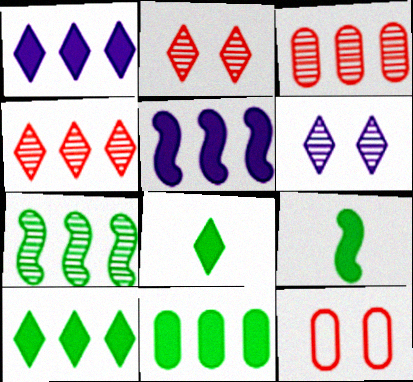[]